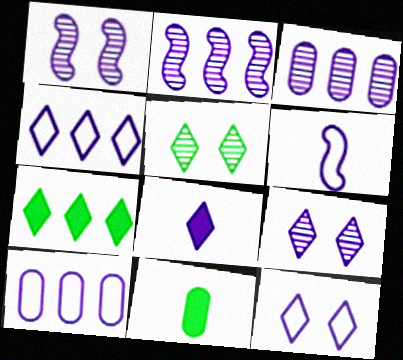[[1, 8, 10], 
[4, 8, 9], 
[6, 10, 12]]